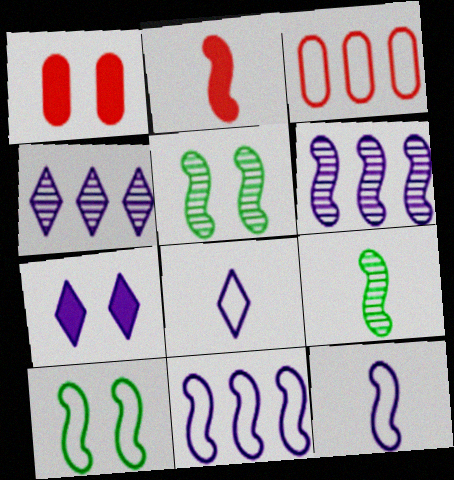[[2, 5, 11], 
[2, 6, 10], 
[2, 9, 12], 
[3, 7, 9], 
[3, 8, 10], 
[4, 7, 8]]